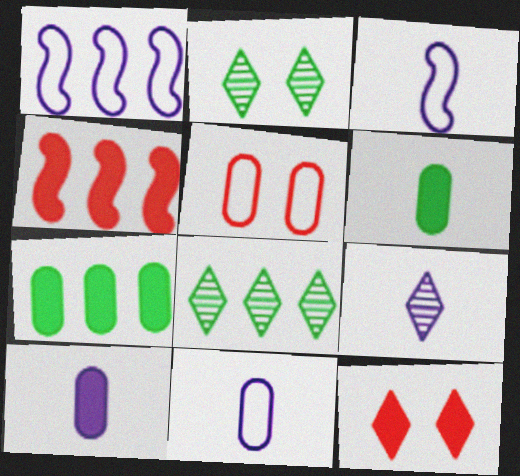[[2, 4, 11], 
[3, 9, 10]]